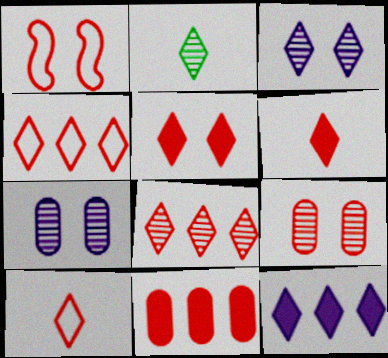[[1, 5, 9], 
[2, 3, 8], 
[5, 8, 10]]